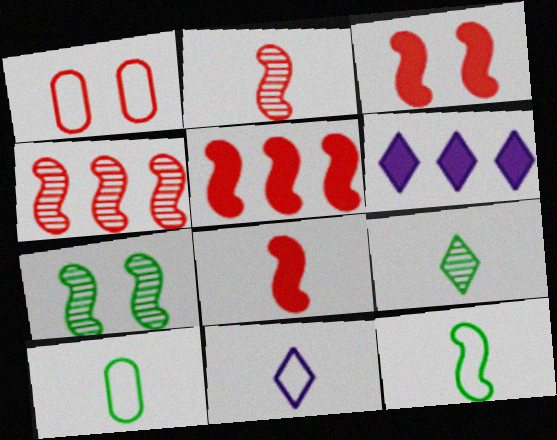[[3, 5, 8]]